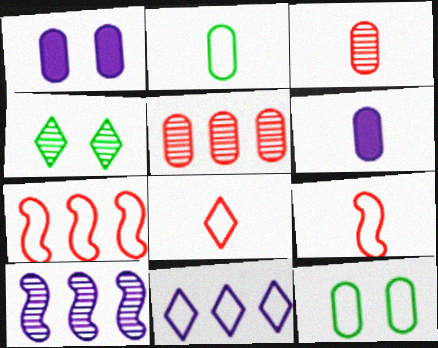[[1, 2, 5], 
[2, 3, 6], 
[3, 4, 10], 
[4, 6, 7], 
[5, 6, 12], 
[9, 11, 12]]